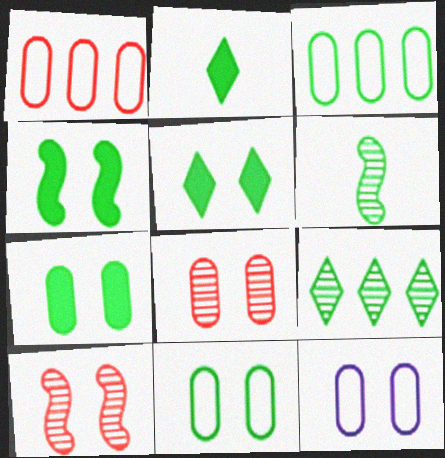[[3, 5, 6], 
[4, 5, 7], 
[5, 10, 12], 
[7, 8, 12]]